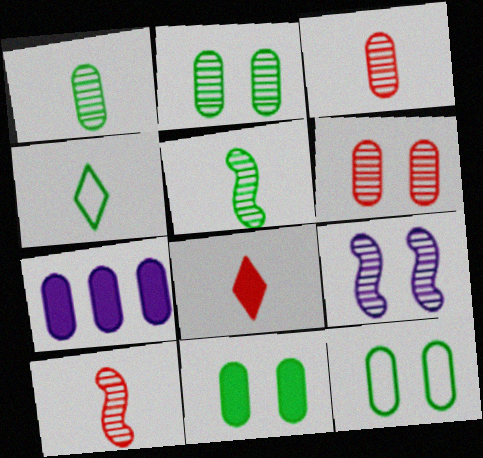[[2, 11, 12], 
[3, 7, 12]]